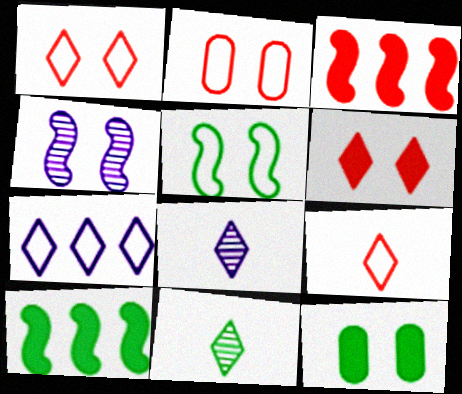[[1, 4, 12], 
[2, 8, 10], 
[6, 7, 11]]